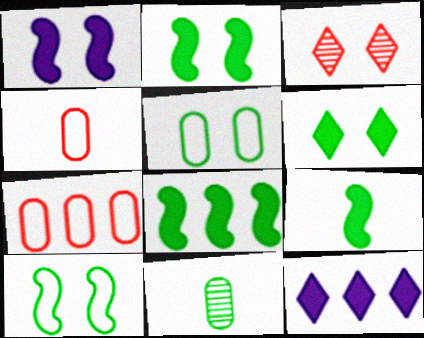[[1, 3, 5], 
[2, 8, 9]]